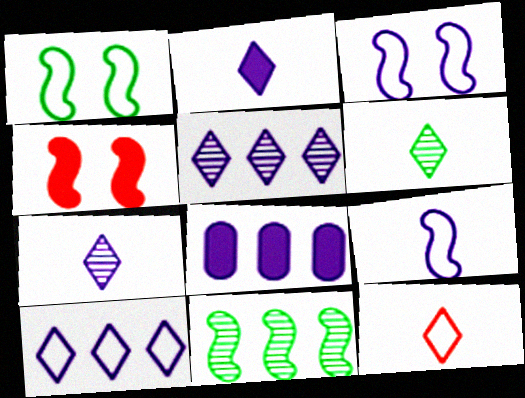[[2, 6, 12], 
[3, 7, 8], 
[4, 9, 11]]